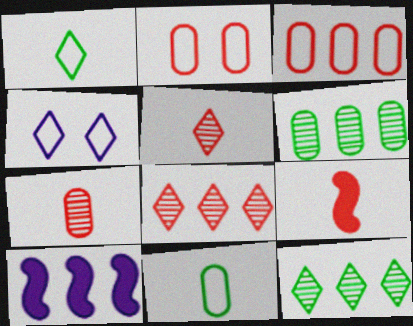[[2, 8, 9], 
[3, 10, 12], 
[4, 6, 9]]